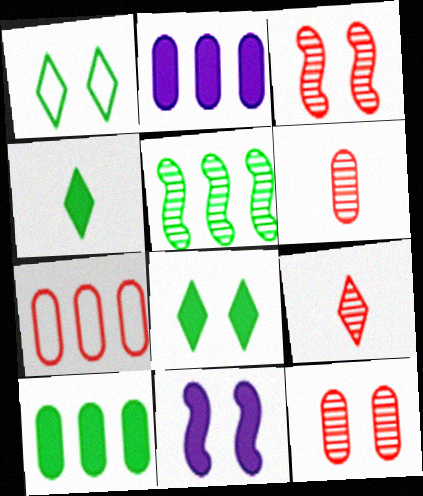[[1, 11, 12]]